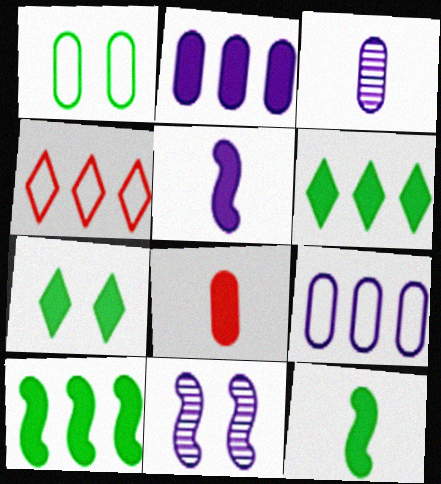[]